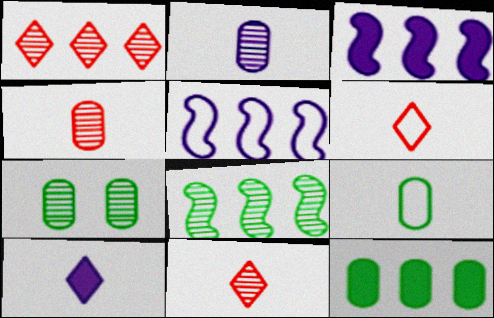[[1, 5, 12], 
[3, 6, 7], 
[7, 9, 12]]